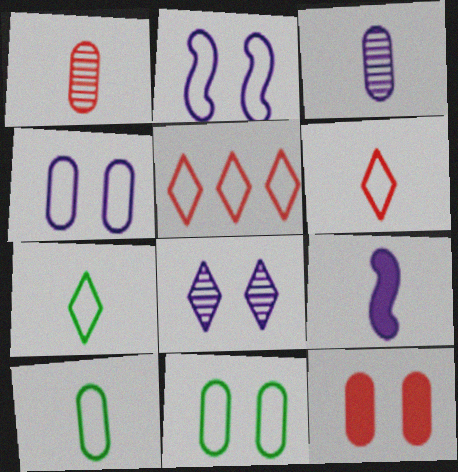[[1, 7, 9], 
[2, 5, 10]]